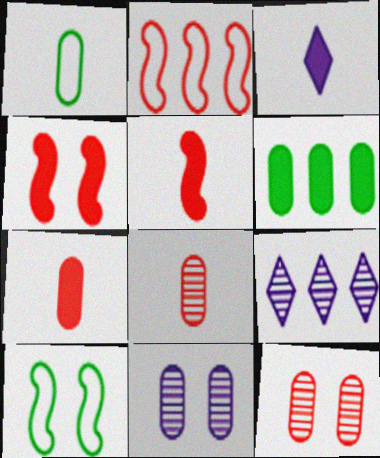[[1, 4, 9], 
[2, 6, 9], 
[3, 4, 6], 
[7, 9, 10]]